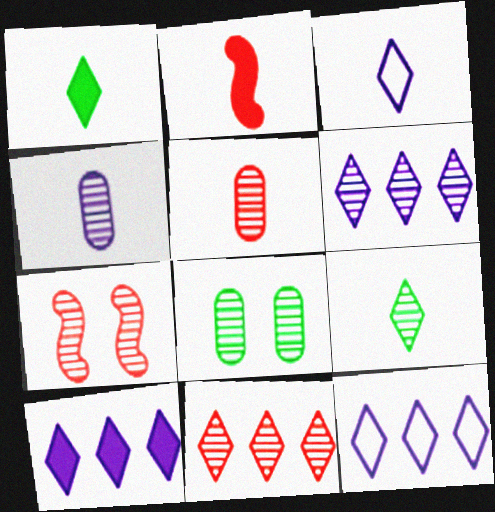[[2, 8, 12], 
[5, 7, 11], 
[6, 10, 12]]